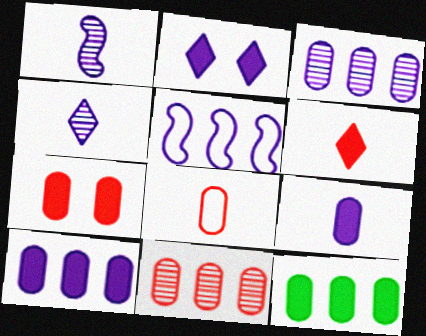[[7, 8, 11], 
[7, 9, 12]]